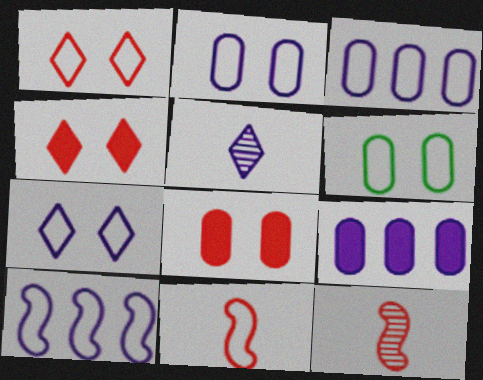[]